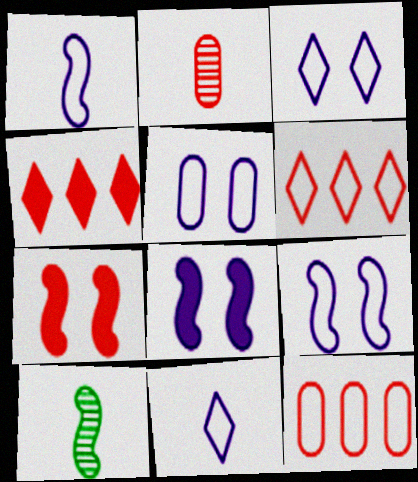[[2, 6, 7], 
[3, 5, 9], 
[4, 5, 10]]